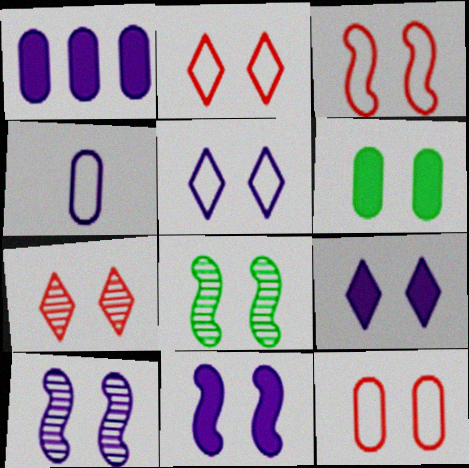[[2, 3, 12], 
[2, 6, 10], 
[3, 8, 11], 
[8, 9, 12]]